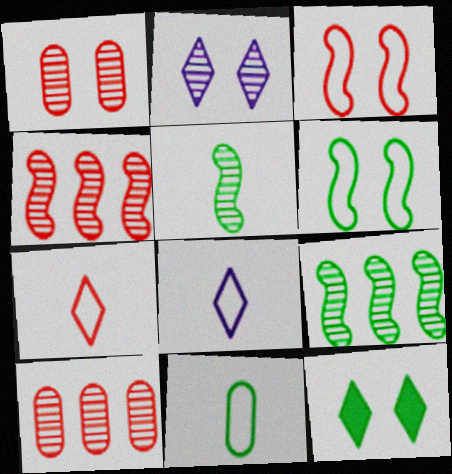[[2, 5, 10], 
[9, 11, 12]]